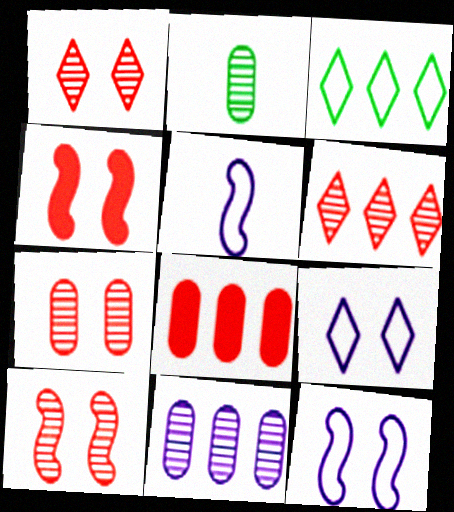[[1, 7, 10], 
[2, 7, 11]]